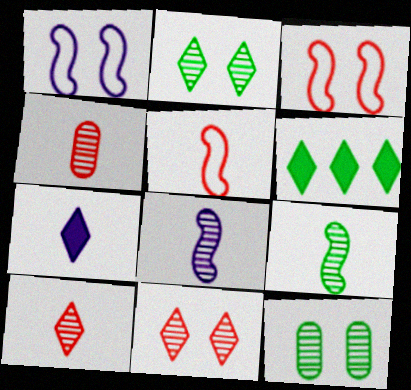[[1, 4, 6]]